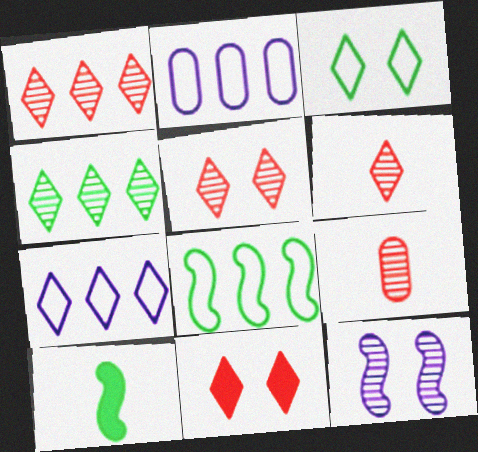[[1, 5, 6], 
[2, 5, 10], 
[4, 9, 12]]